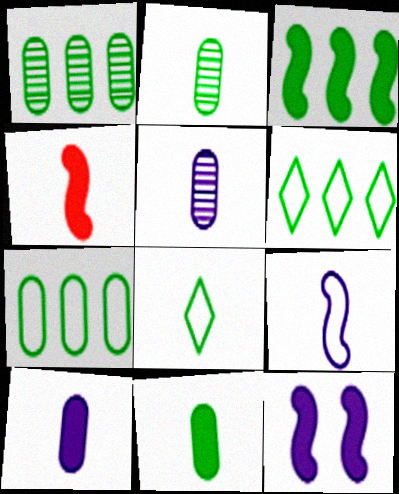[[1, 3, 6], 
[3, 4, 12], 
[4, 5, 8]]